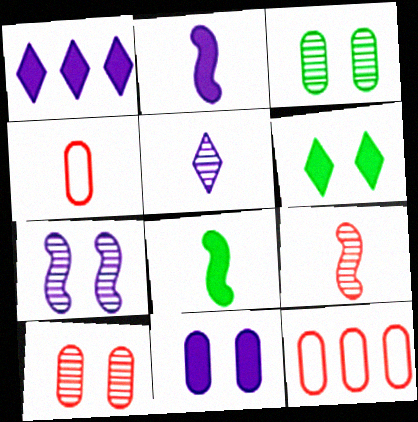[[1, 2, 11], 
[4, 5, 8]]